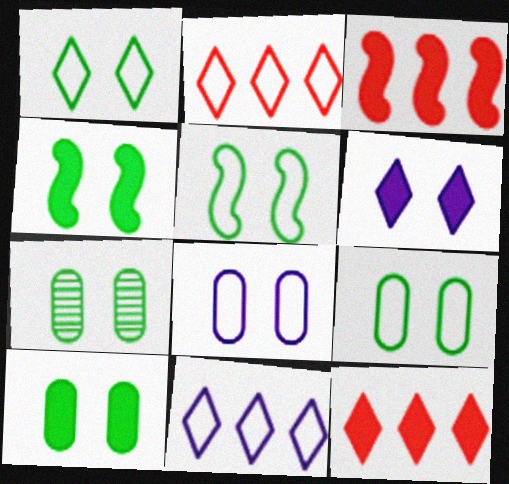[[1, 4, 7], 
[1, 5, 9], 
[7, 9, 10]]